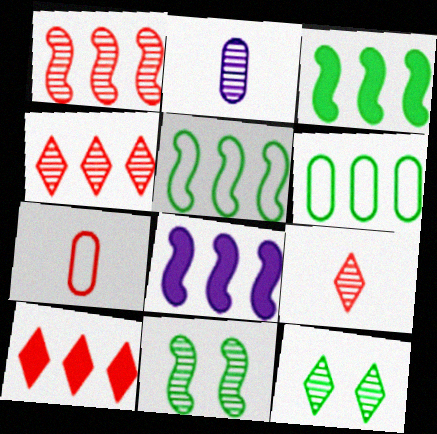[[1, 2, 12], 
[1, 5, 8], 
[2, 4, 11], 
[4, 6, 8], 
[7, 8, 12]]